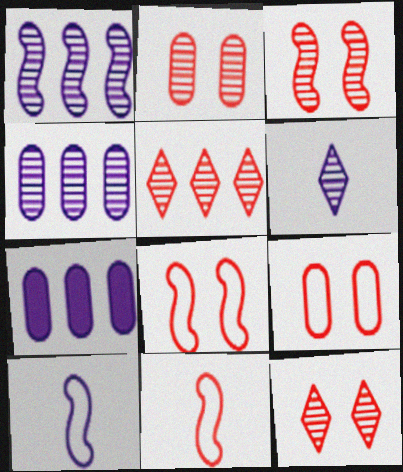[[2, 3, 12]]